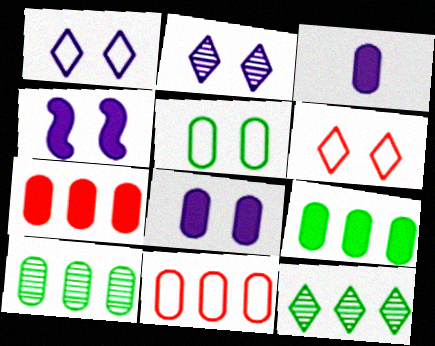[]